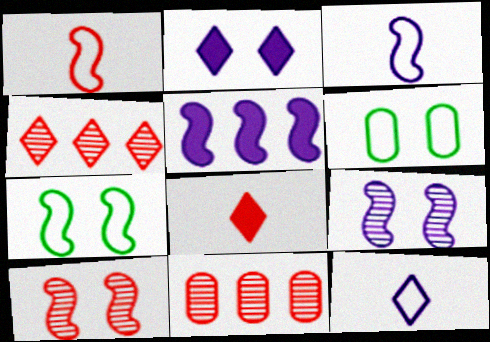[[2, 6, 10], 
[3, 5, 9]]